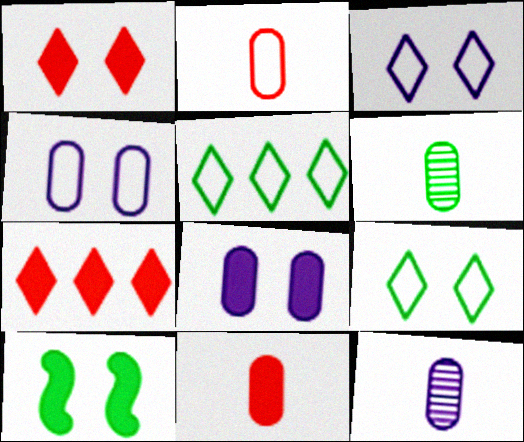[[1, 8, 10], 
[5, 6, 10]]